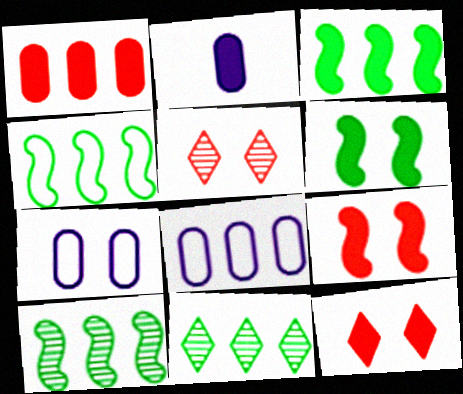[[2, 3, 12], 
[2, 4, 5], 
[3, 4, 10], 
[5, 6, 7]]